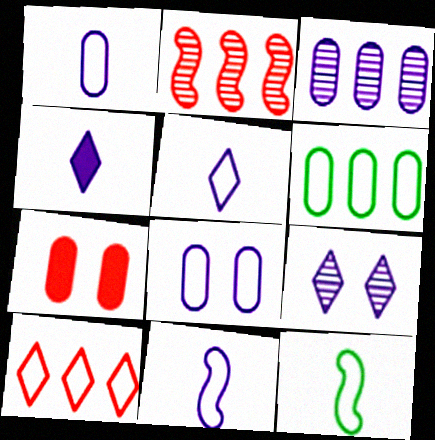[[1, 5, 11], 
[8, 10, 12]]